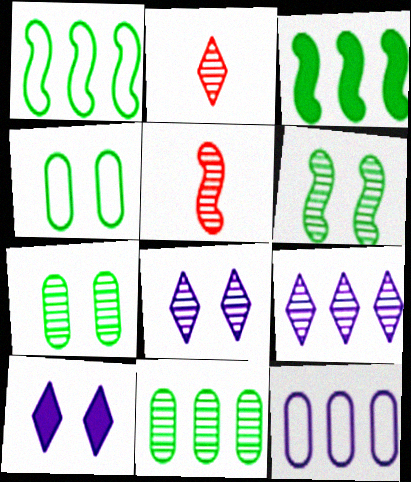[[5, 7, 9], 
[5, 8, 11]]